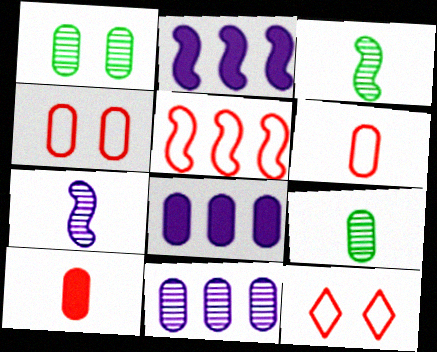[[1, 6, 8], 
[2, 9, 12], 
[3, 8, 12], 
[4, 8, 9], 
[5, 6, 12]]